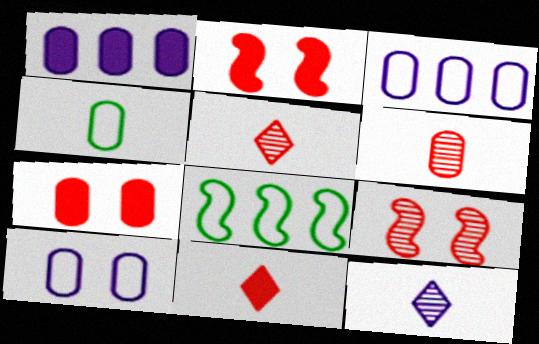[[7, 8, 12]]